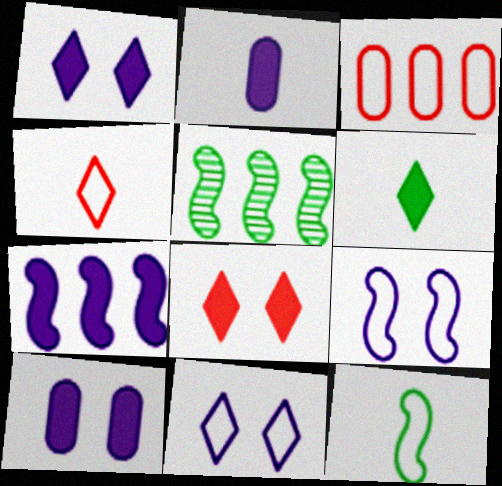[[1, 2, 7], 
[3, 11, 12], 
[4, 5, 10]]